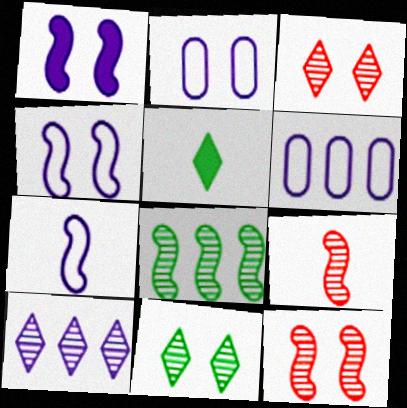[[5, 6, 12]]